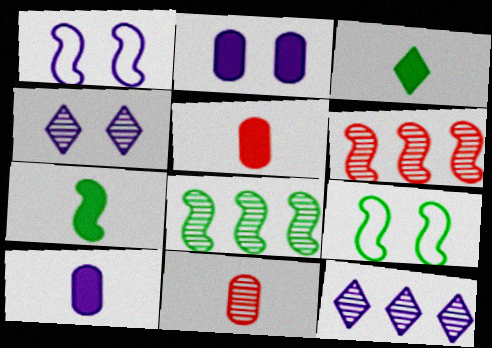[[1, 2, 4], 
[1, 6, 7], 
[1, 10, 12], 
[4, 8, 11], 
[5, 9, 12], 
[7, 8, 9]]